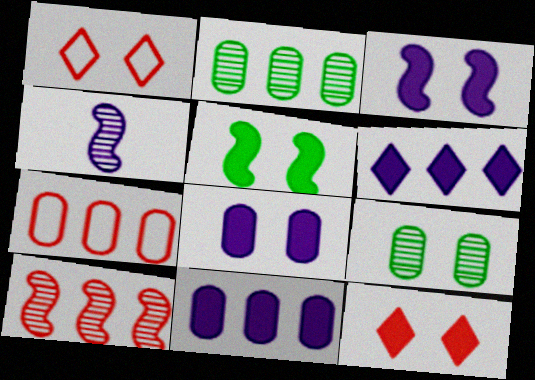[[1, 3, 9], 
[2, 7, 11], 
[5, 8, 12]]